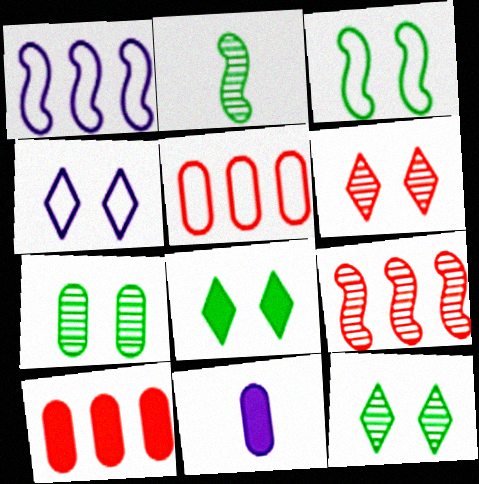[[2, 4, 10], 
[3, 7, 8], 
[4, 6, 8], 
[5, 7, 11]]